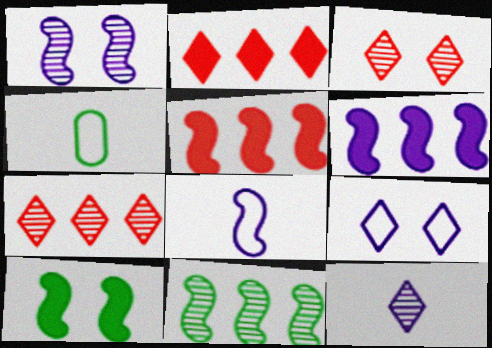[[1, 2, 4], 
[1, 6, 8], 
[3, 4, 6]]